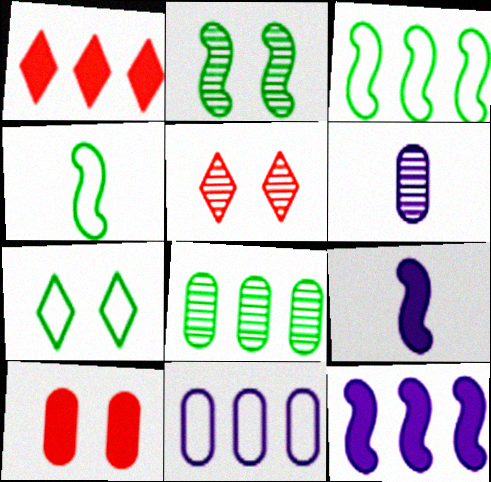[]